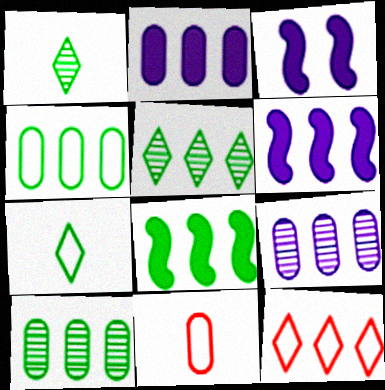[[3, 5, 11], 
[4, 5, 8], 
[6, 10, 12], 
[8, 9, 12]]